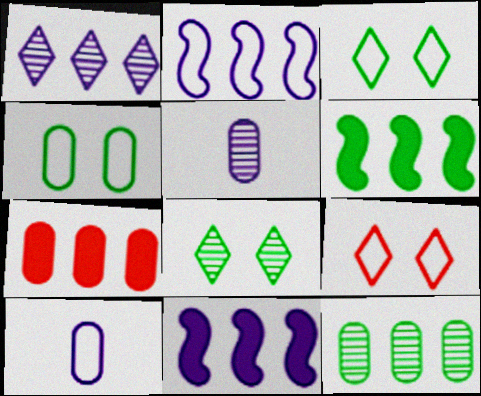[[4, 5, 7], 
[5, 6, 9]]